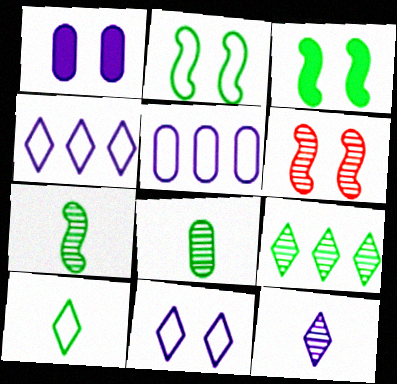[]